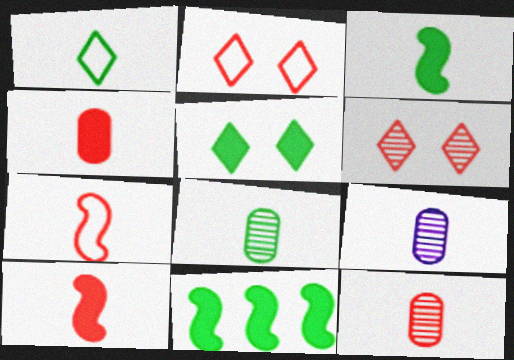[[1, 3, 8], 
[1, 9, 10], 
[2, 9, 11], 
[8, 9, 12]]